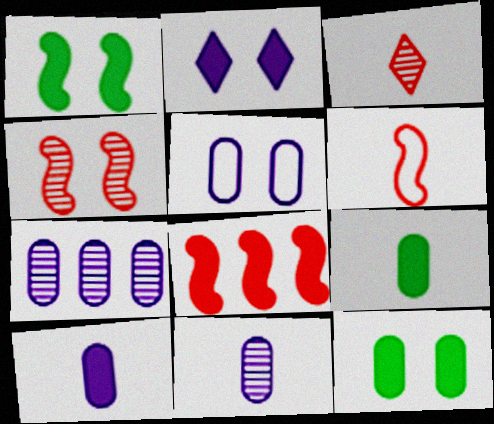[[2, 8, 9], 
[4, 6, 8], 
[5, 7, 10]]